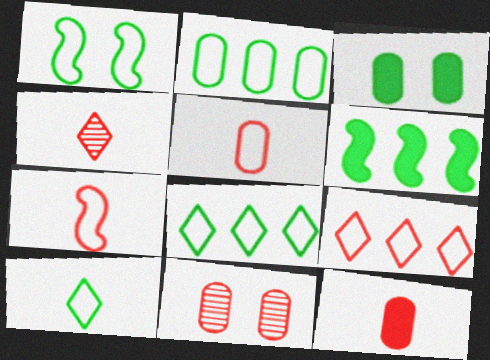[[1, 2, 10], 
[4, 7, 12]]